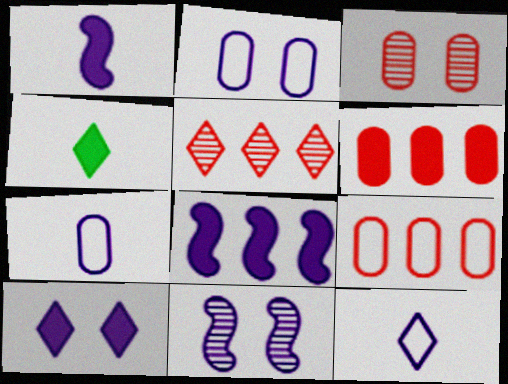[[2, 10, 11], 
[4, 9, 11]]